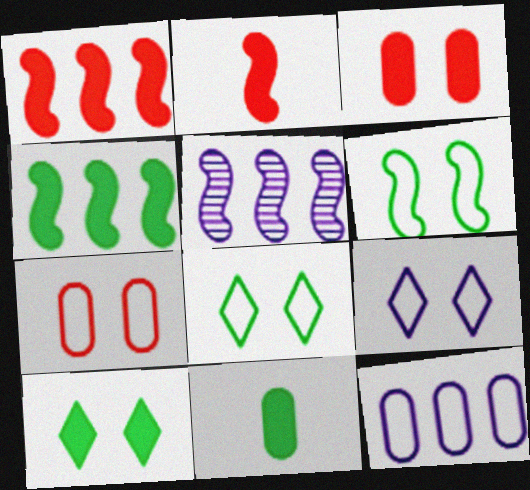[[2, 5, 6], 
[4, 10, 11], 
[6, 7, 9]]